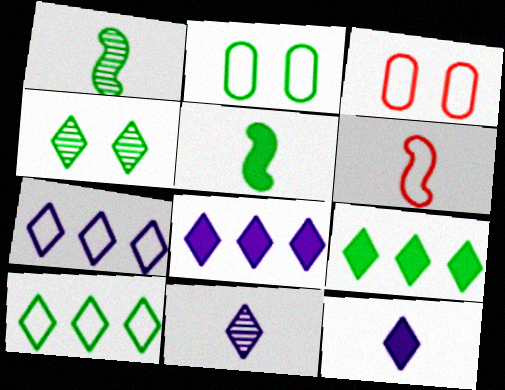[[1, 2, 9], 
[1, 3, 8], 
[2, 6, 7]]